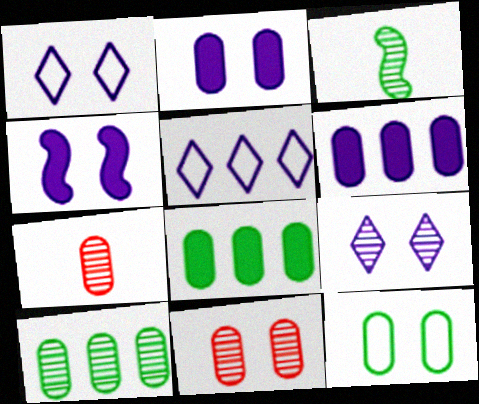[[2, 11, 12], 
[6, 7, 12]]